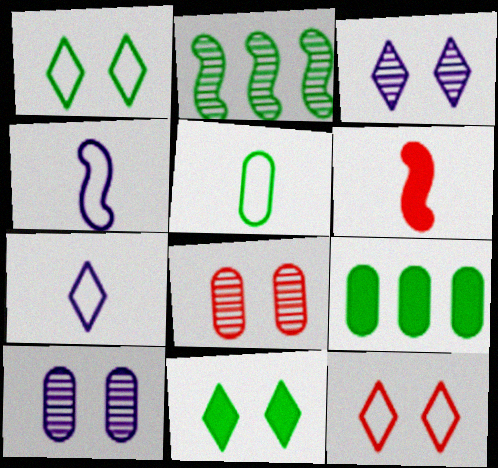[[2, 5, 11], 
[3, 11, 12]]